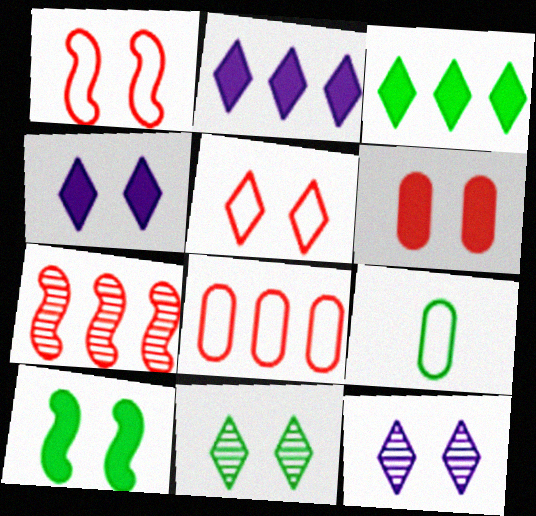[[4, 5, 11], 
[4, 6, 10], 
[4, 7, 9]]